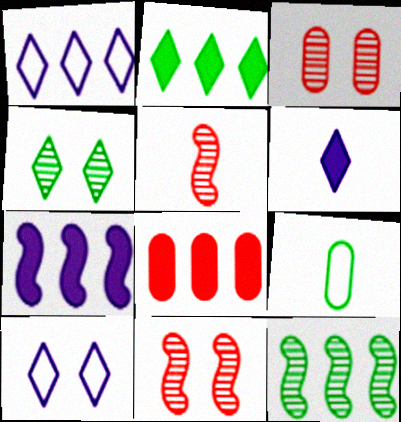[[1, 8, 12], 
[2, 7, 8], 
[5, 6, 9]]